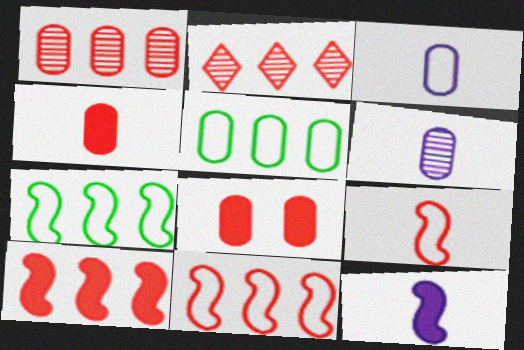[[2, 8, 9], 
[5, 6, 8]]